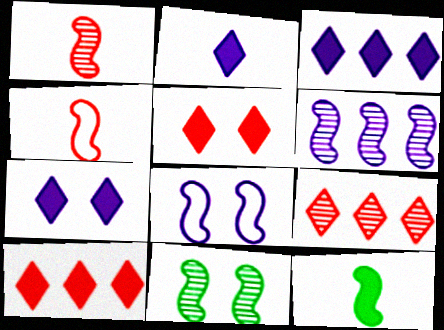[[1, 6, 11], 
[2, 3, 7]]